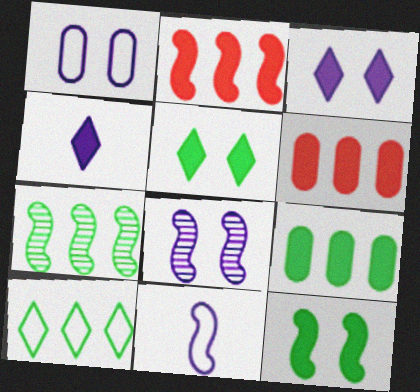[[1, 3, 8], 
[4, 6, 12], 
[7, 9, 10]]